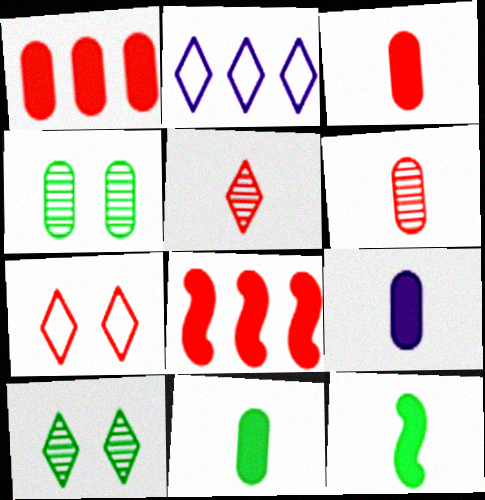[[3, 9, 11], 
[6, 7, 8]]